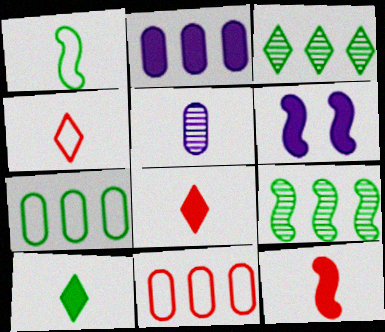[[1, 5, 8]]